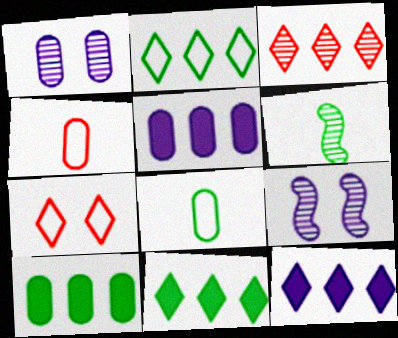[[1, 3, 6], 
[1, 4, 10], 
[2, 3, 12], 
[4, 9, 11], 
[5, 6, 7]]